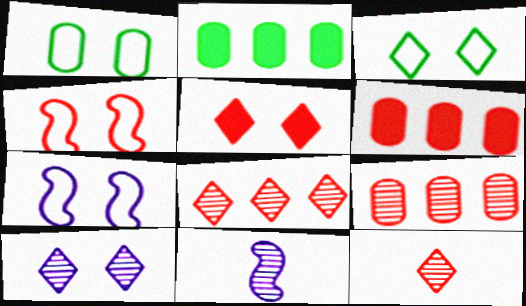[[2, 7, 12], 
[3, 5, 10], 
[3, 6, 11], 
[4, 6, 12]]